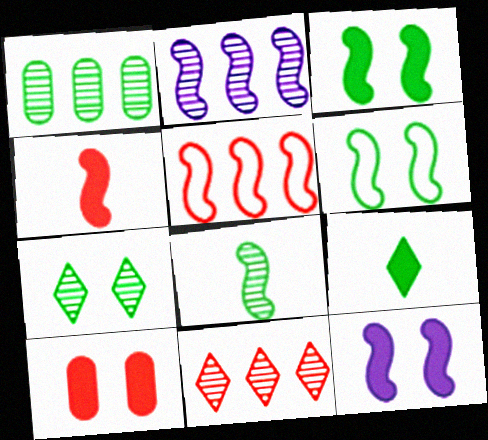[[1, 2, 11], 
[1, 6, 9], 
[1, 7, 8], 
[2, 4, 6], 
[5, 8, 12]]